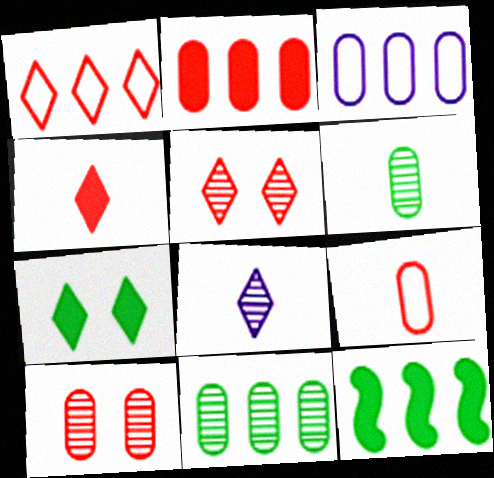[[1, 4, 5], 
[1, 7, 8], 
[2, 3, 11], 
[2, 9, 10]]